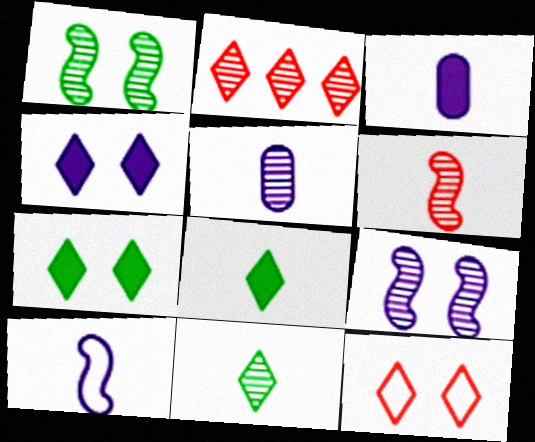[[1, 2, 5], 
[5, 6, 11]]